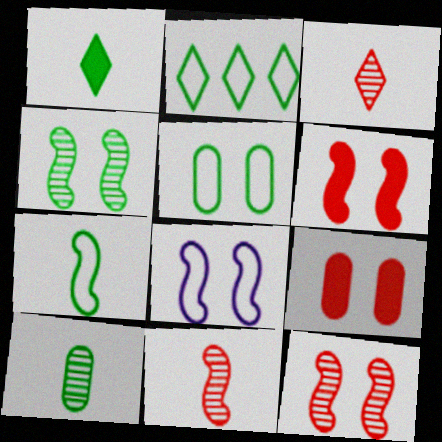[[1, 7, 10], 
[2, 5, 7], 
[4, 6, 8]]